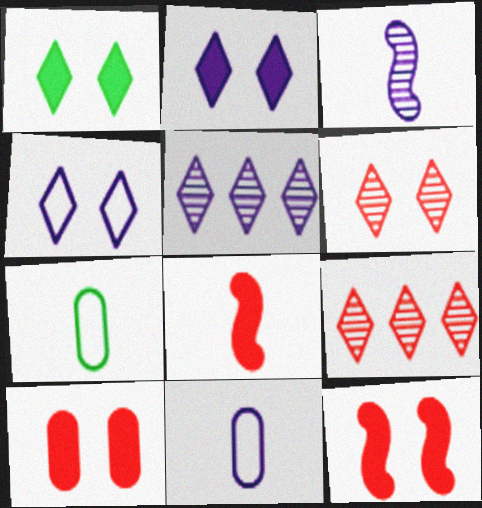[[1, 4, 6], 
[5, 7, 12]]